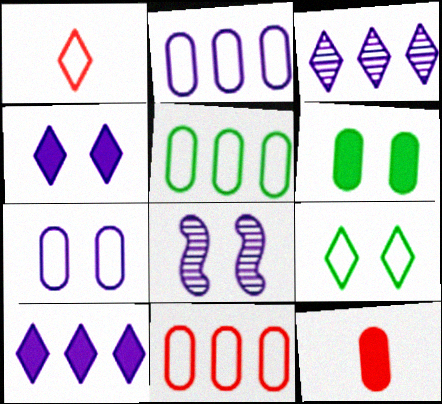[[2, 5, 11], 
[4, 7, 8]]